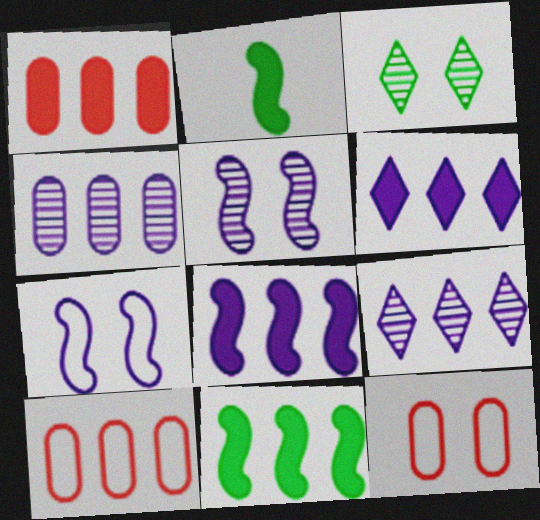[[1, 6, 11], 
[2, 9, 12], 
[9, 10, 11]]